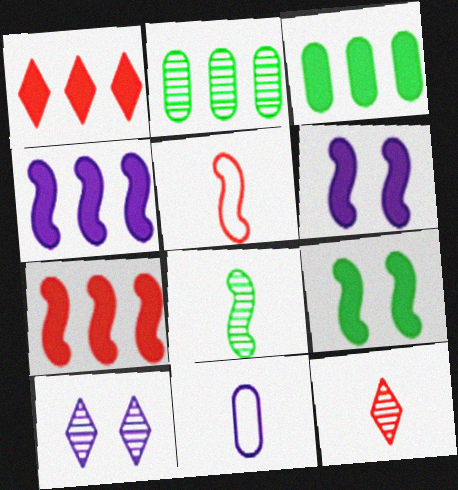[[1, 3, 4], 
[3, 5, 10], 
[4, 10, 11]]